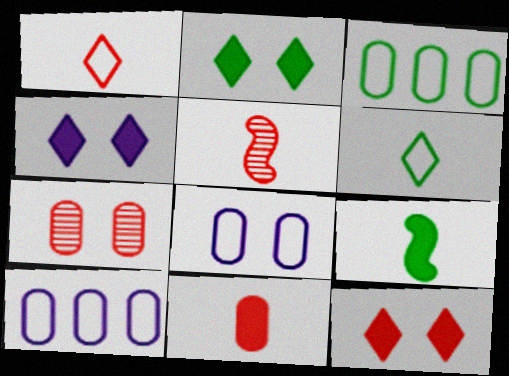[[1, 5, 11], 
[2, 4, 12], 
[2, 5, 10], 
[3, 4, 5]]